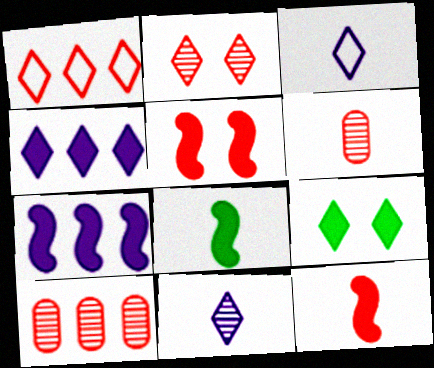[[1, 5, 6], 
[1, 9, 11], 
[3, 6, 8], 
[5, 7, 8]]